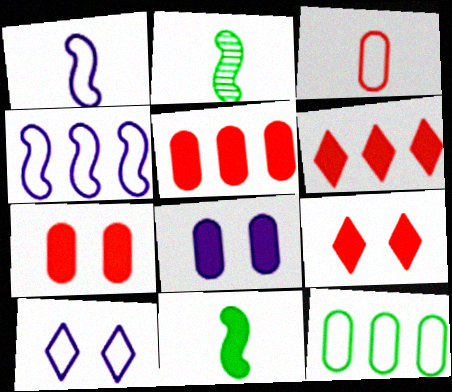[[2, 5, 10], 
[6, 8, 11]]